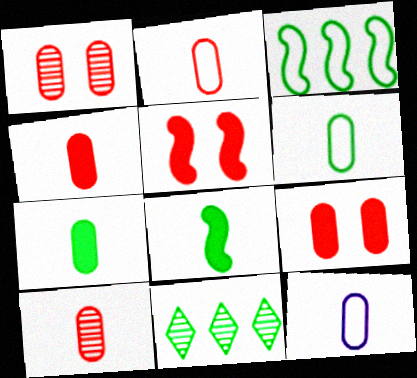[[2, 4, 10], 
[2, 6, 12], 
[5, 11, 12], 
[7, 10, 12]]